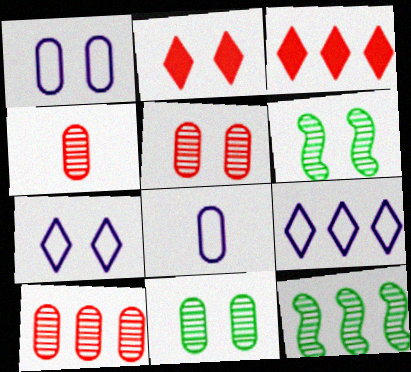[[1, 2, 6], 
[2, 8, 12], 
[3, 6, 8], 
[4, 5, 10]]